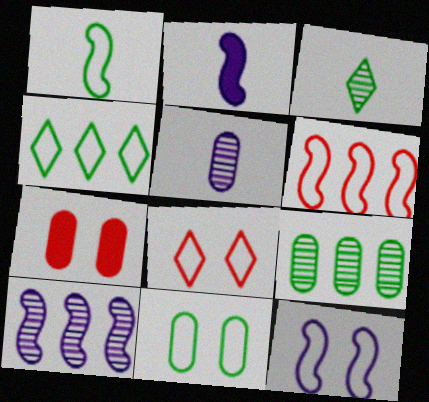[[1, 4, 11], 
[1, 6, 12], 
[2, 8, 9], 
[2, 10, 12], 
[8, 11, 12]]